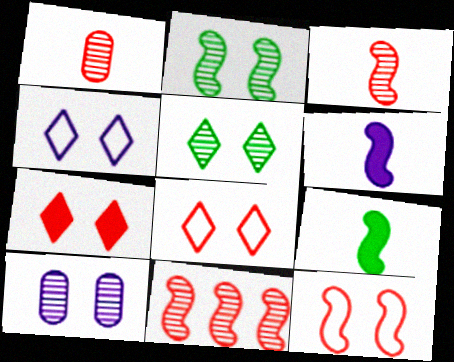[[4, 5, 7]]